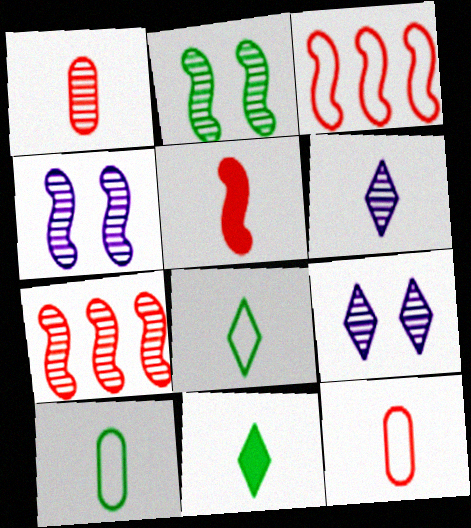[[5, 6, 10]]